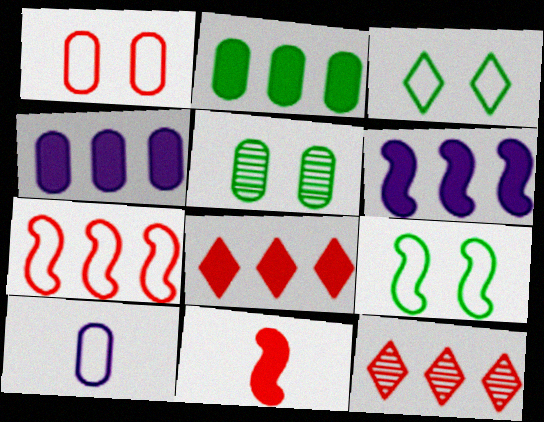[[1, 11, 12], 
[2, 6, 8], 
[3, 7, 10]]